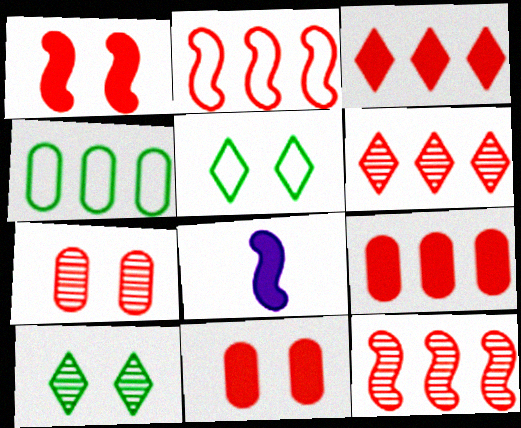[[2, 6, 9]]